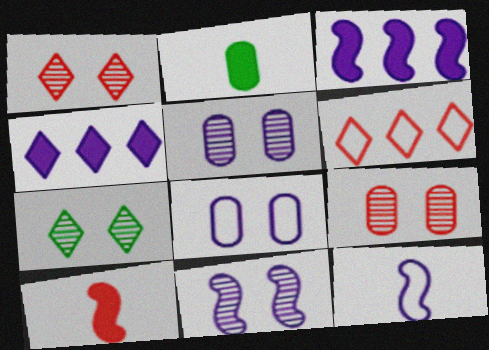[[2, 6, 11], 
[3, 11, 12], 
[4, 5, 12], 
[6, 9, 10], 
[7, 9, 11]]